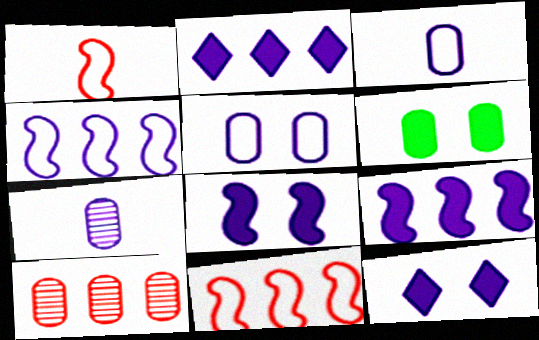[[3, 6, 10], 
[4, 7, 12]]